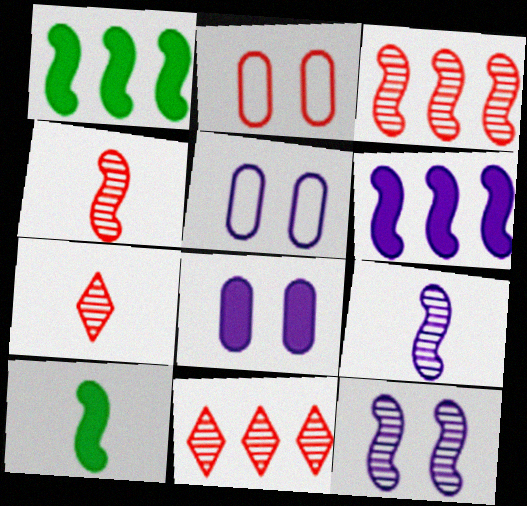[[1, 5, 7], 
[5, 10, 11]]